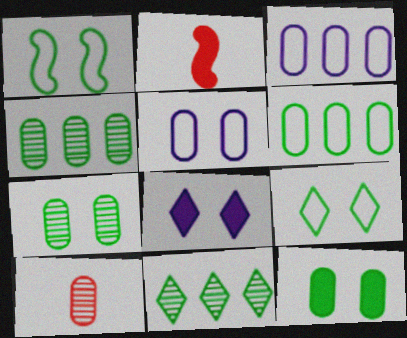[[2, 5, 11], 
[3, 10, 12]]